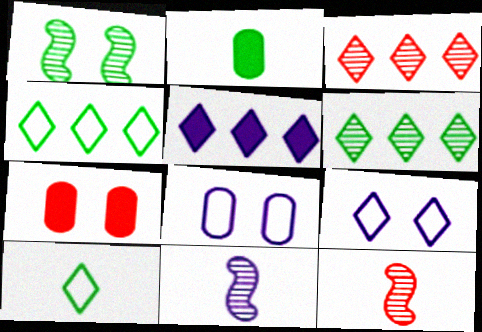[[1, 2, 4], 
[1, 7, 9], 
[3, 4, 5], 
[4, 7, 11], 
[5, 8, 11]]